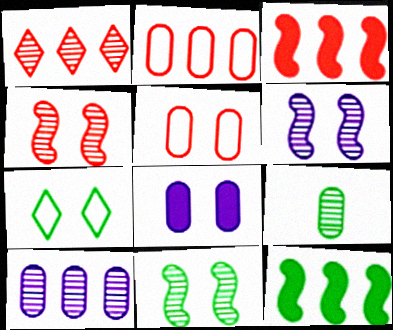[[1, 2, 3], 
[1, 6, 9], 
[2, 8, 9], 
[4, 6, 11], 
[4, 7, 8], 
[7, 9, 12]]